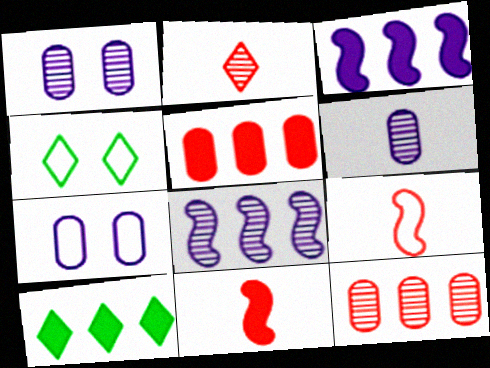[[1, 9, 10], 
[3, 5, 10]]